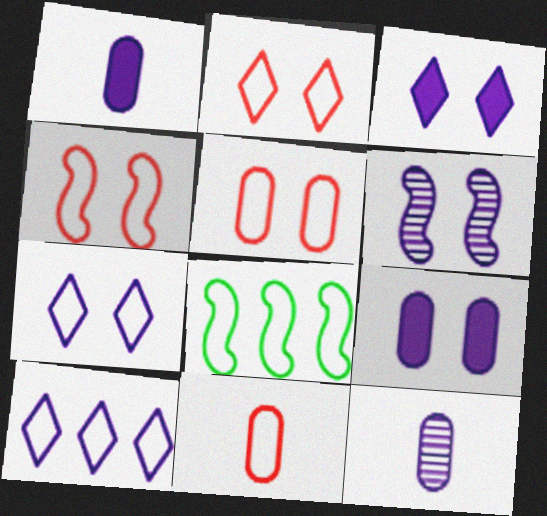[[1, 6, 10], 
[2, 4, 5], 
[6, 7, 9], 
[7, 8, 11]]